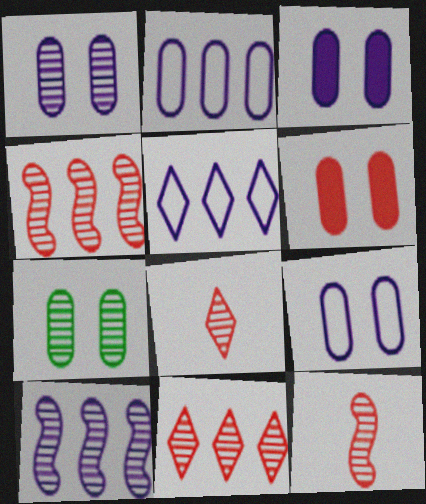[[1, 3, 9], 
[6, 7, 9], 
[7, 8, 10]]